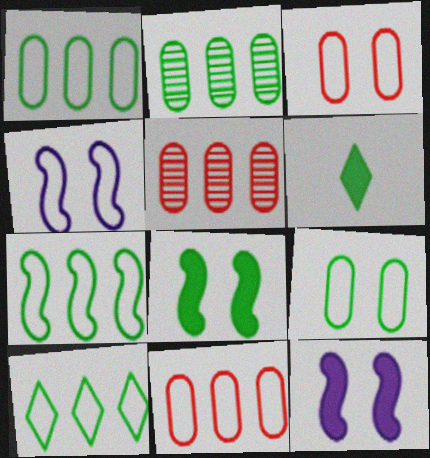[[1, 7, 10], 
[4, 5, 6]]